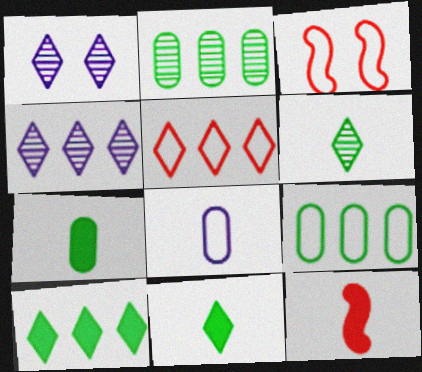[[1, 5, 11], 
[1, 9, 12], 
[3, 4, 7], 
[4, 5, 10], 
[6, 8, 12]]